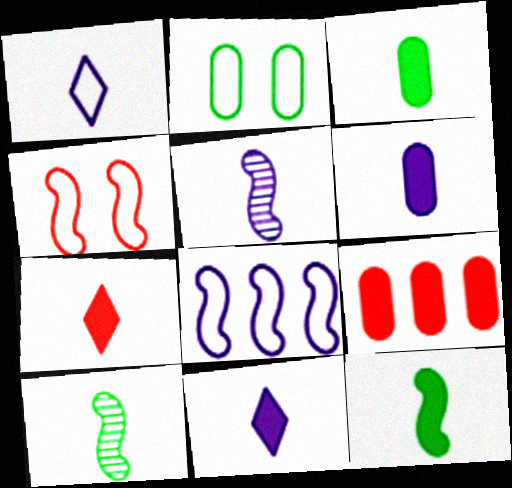[[1, 5, 6], 
[6, 7, 12]]